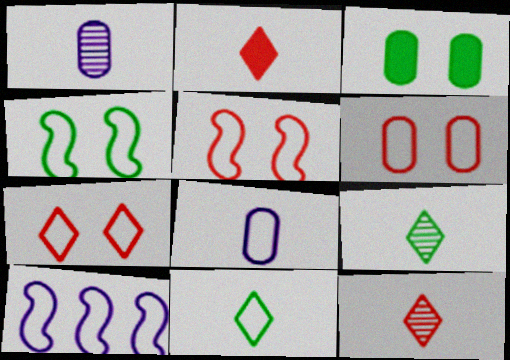[[3, 10, 12], 
[5, 6, 7], 
[6, 10, 11]]